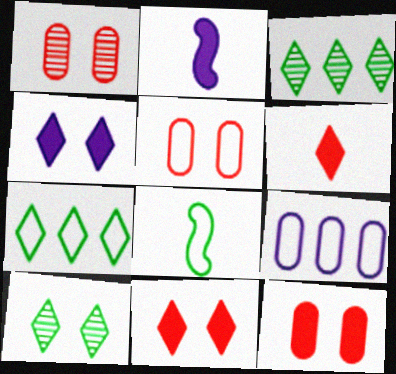[[1, 2, 7], 
[1, 5, 12], 
[2, 3, 5]]